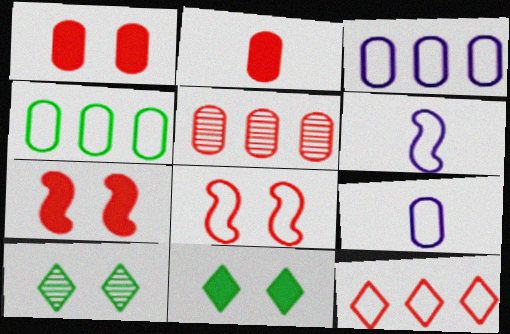[[5, 6, 11]]